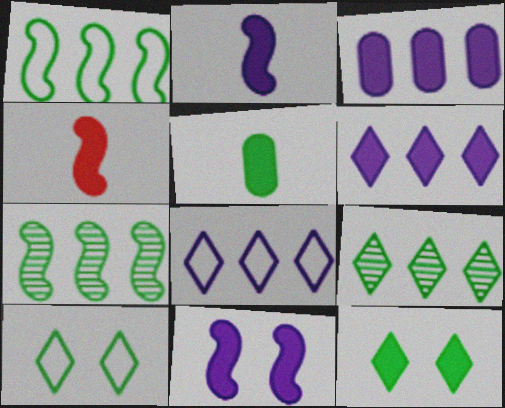[[3, 4, 12], 
[5, 7, 10]]